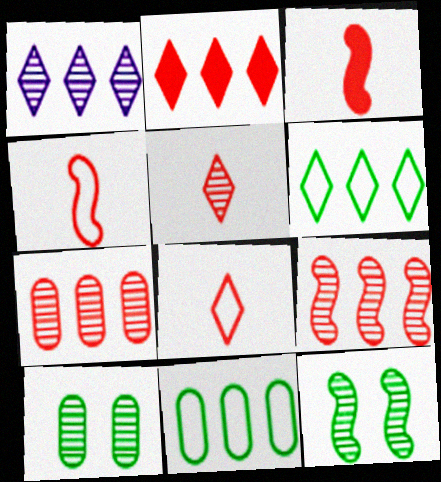[[1, 2, 6]]